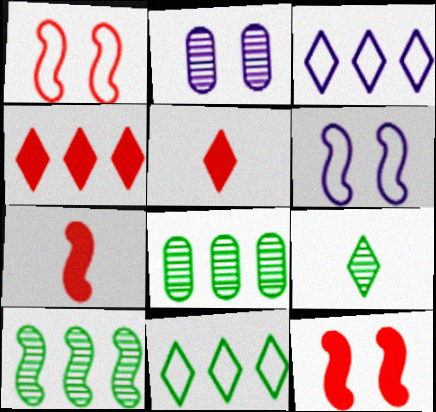[[2, 7, 11], 
[5, 6, 8], 
[6, 7, 10]]